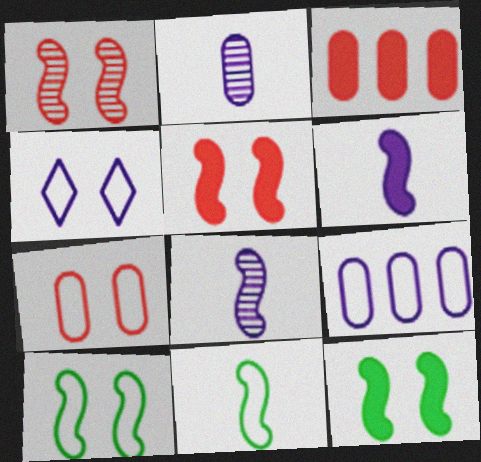[[4, 7, 10]]